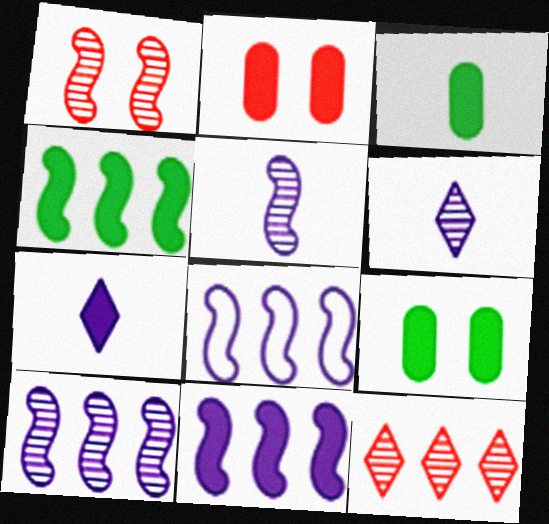[[2, 4, 7], 
[8, 10, 11]]